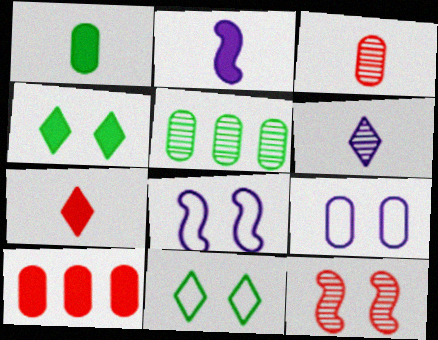[[1, 2, 7], 
[2, 4, 10], 
[4, 9, 12], 
[5, 6, 12], 
[5, 7, 8]]